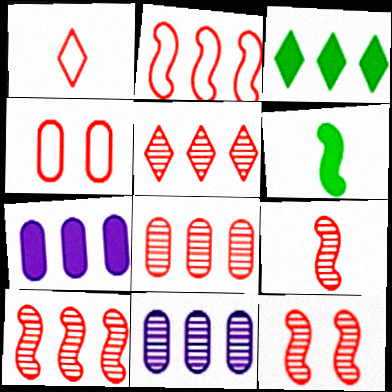[[1, 2, 4], 
[2, 3, 11], 
[5, 8, 10], 
[9, 10, 12]]